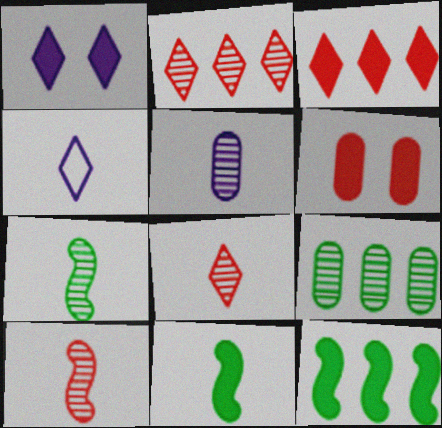[[5, 7, 8]]